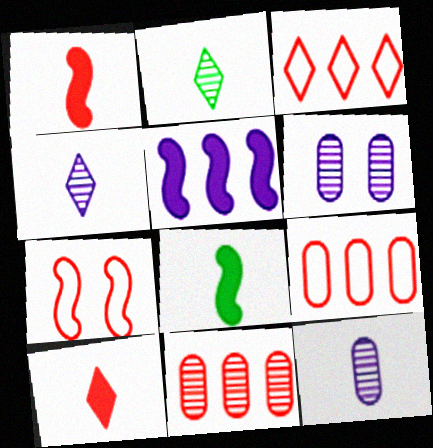[[3, 6, 8], 
[7, 10, 11]]